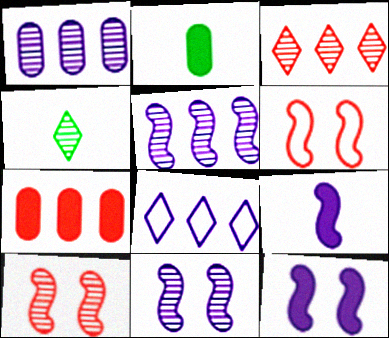[[1, 4, 10], 
[2, 8, 10]]